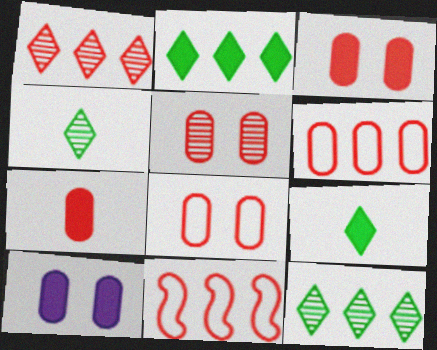[[3, 5, 8], 
[4, 10, 11], 
[5, 6, 7]]